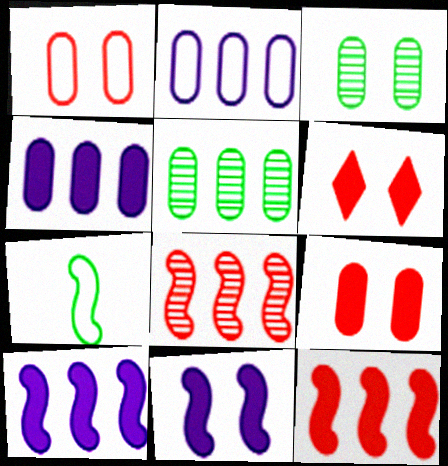[[7, 8, 11]]